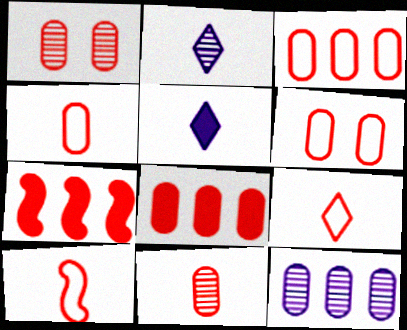[[1, 4, 8], 
[1, 7, 9], 
[3, 4, 6], 
[4, 9, 10], 
[6, 8, 11]]